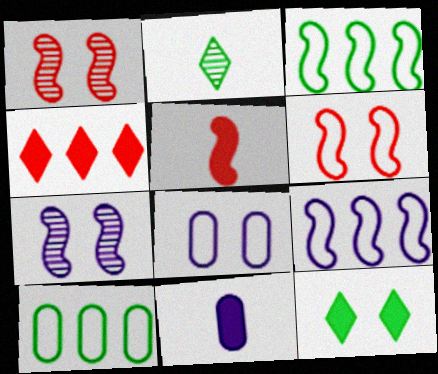[[1, 8, 12], 
[3, 5, 7]]